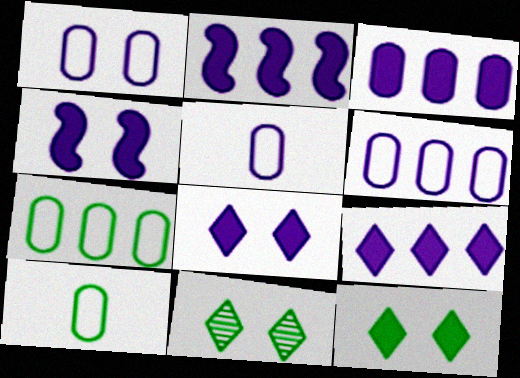[[1, 5, 6], 
[2, 3, 9]]